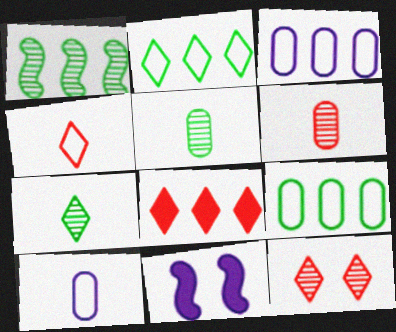[[1, 3, 8], 
[2, 6, 11], 
[4, 8, 12]]